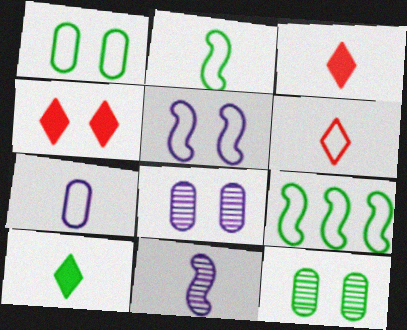[[2, 6, 7], 
[3, 8, 9], 
[4, 5, 12], 
[9, 10, 12]]